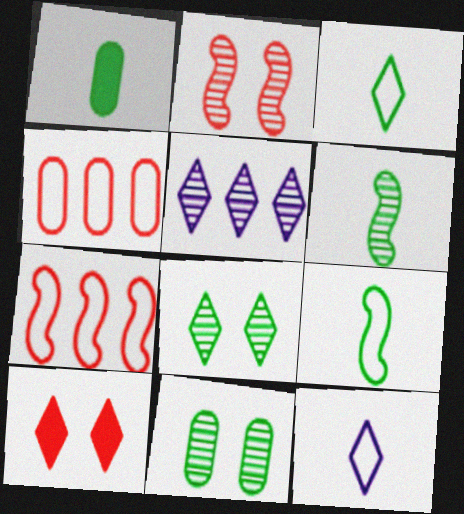[[1, 3, 6], 
[3, 5, 10]]